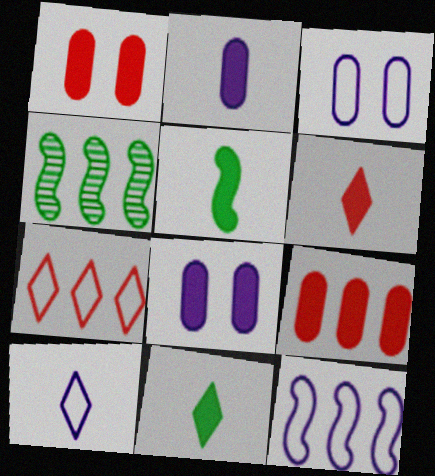[[1, 4, 10], 
[2, 5, 6], 
[3, 4, 6], 
[3, 10, 12]]